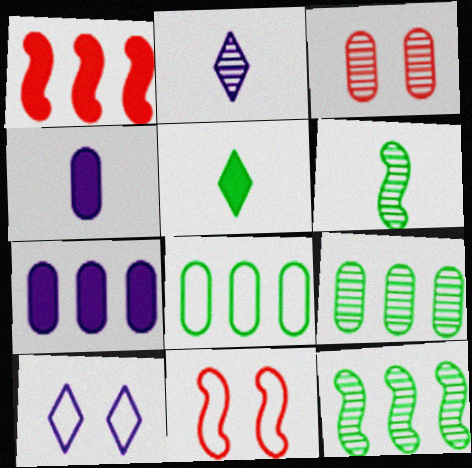[[2, 3, 12], 
[3, 4, 8]]